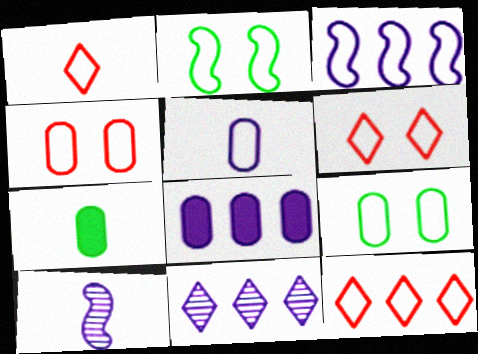[[1, 3, 9], 
[1, 6, 12], 
[1, 7, 10], 
[2, 5, 12], 
[3, 8, 11]]